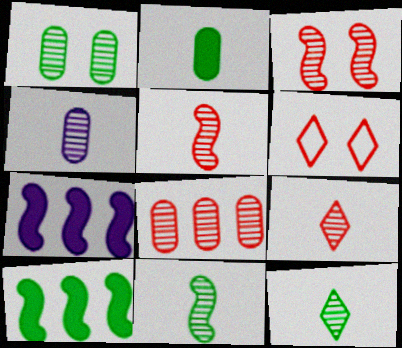[[1, 4, 8], 
[3, 8, 9], 
[4, 5, 12], 
[4, 6, 10], 
[4, 9, 11]]